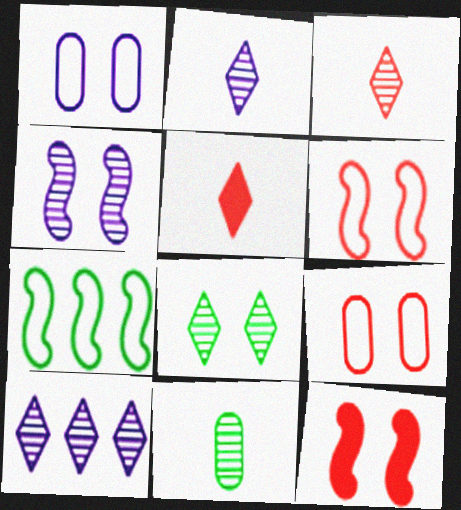[[1, 8, 12], 
[3, 8, 10]]